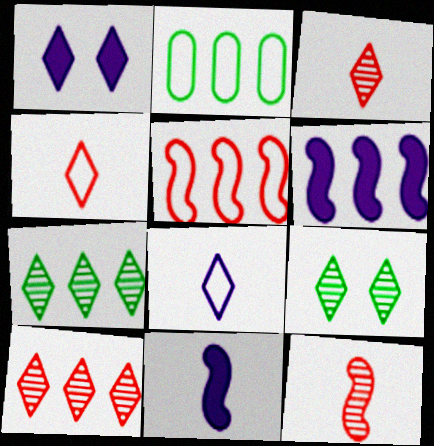[[1, 2, 12], 
[1, 4, 7], 
[2, 6, 10]]